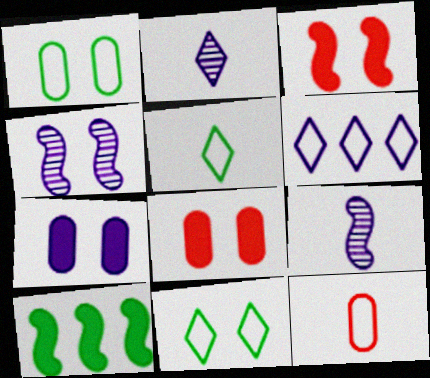[[4, 8, 11], 
[6, 7, 9]]